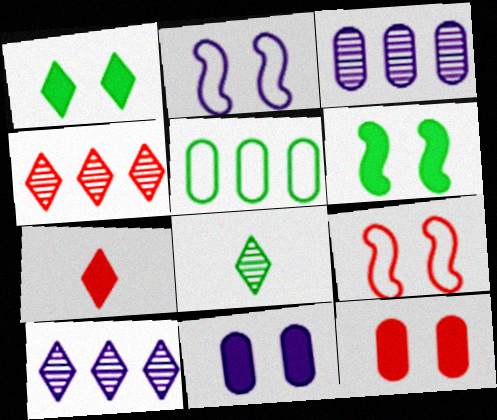[[5, 6, 8]]